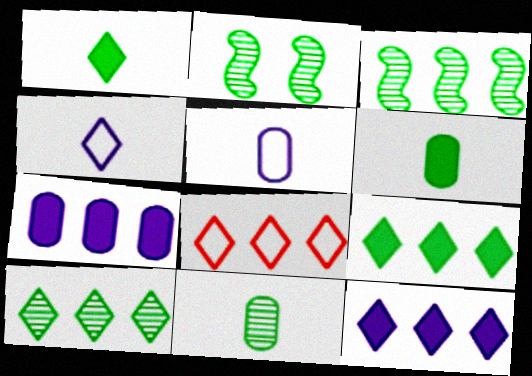[[2, 10, 11], 
[3, 7, 8], 
[8, 10, 12]]